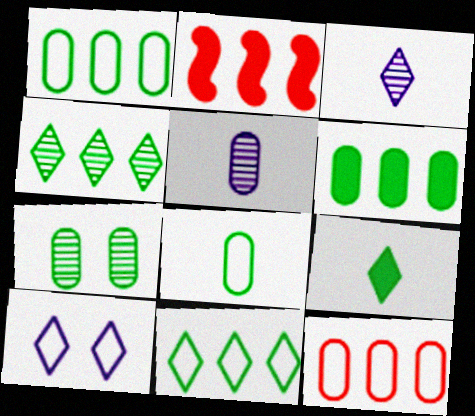[[6, 7, 8]]